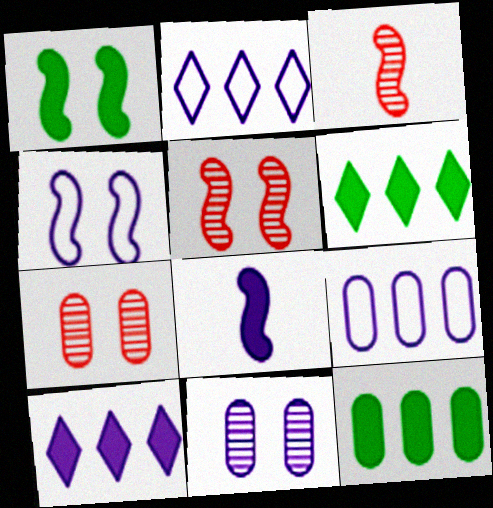[[1, 4, 5], 
[2, 8, 11]]